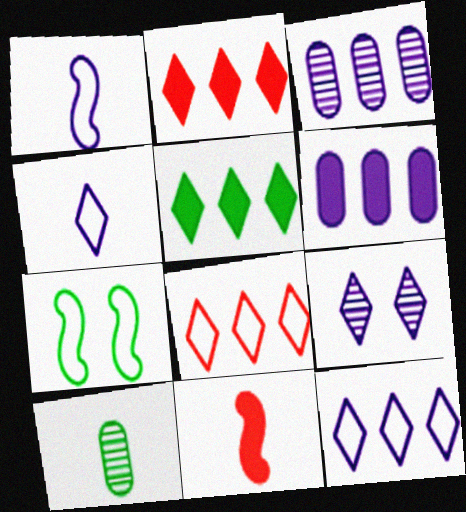[[1, 6, 9], 
[4, 10, 11], 
[5, 7, 10]]